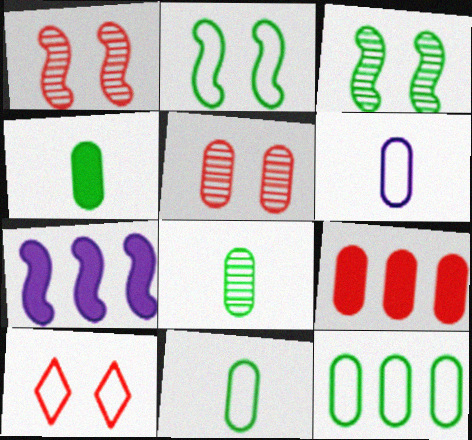[[4, 8, 11], 
[7, 8, 10]]